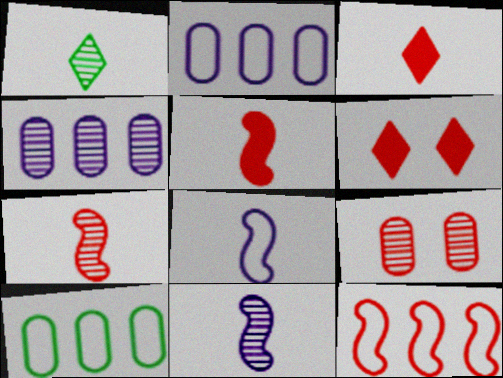[[3, 9, 12], 
[6, 10, 11]]